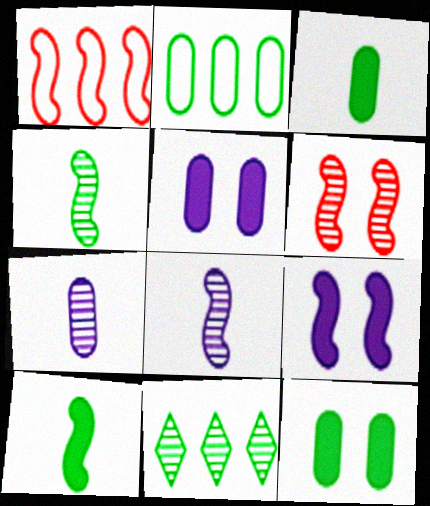[[1, 4, 9], 
[6, 7, 11]]